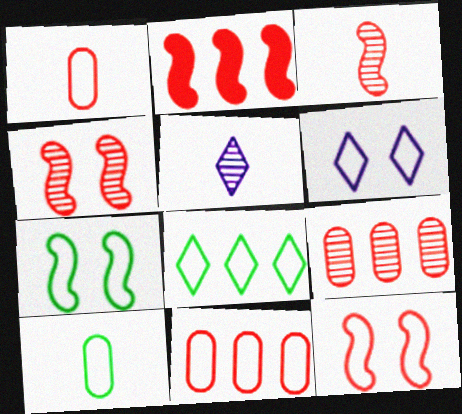[[2, 3, 12], 
[7, 8, 10]]